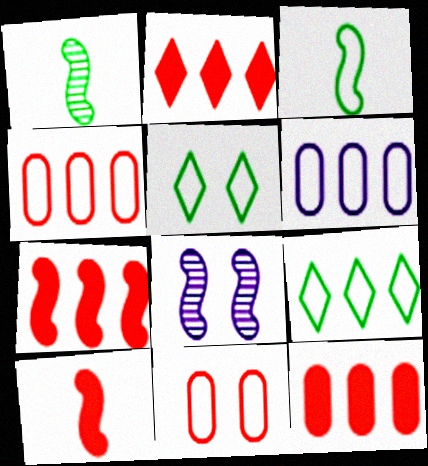[[2, 7, 12], 
[3, 7, 8]]